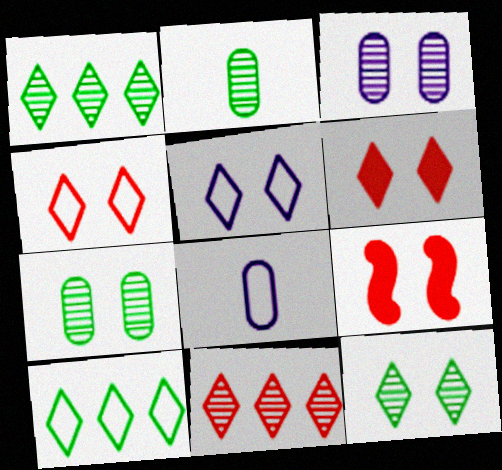[[1, 8, 9], 
[5, 6, 12], 
[5, 7, 9]]